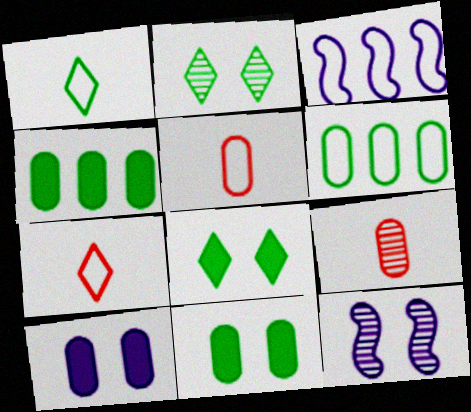[[3, 8, 9], 
[4, 7, 12], 
[6, 9, 10]]